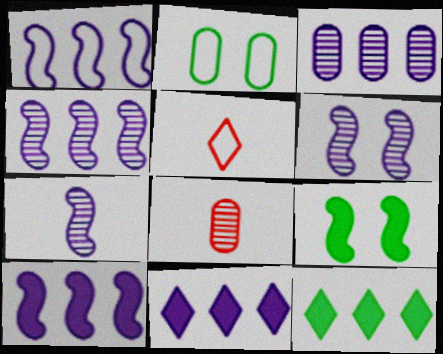[[1, 2, 5], 
[1, 3, 11], 
[1, 4, 10], 
[3, 5, 9], 
[4, 6, 7]]